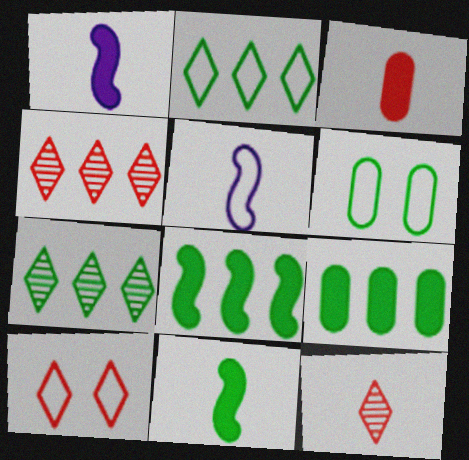[[1, 4, 6], 
[6, 7, 11]]